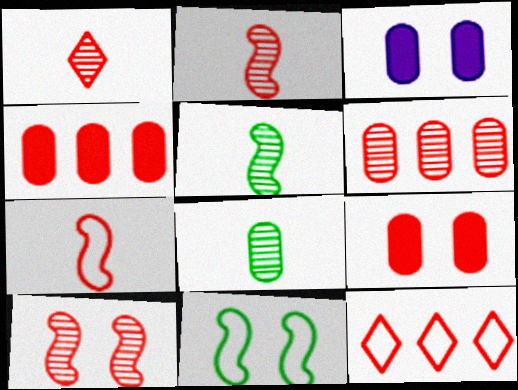[[1, 6, 10], 
[2, 9, 12], 
[3, 5, 12]]